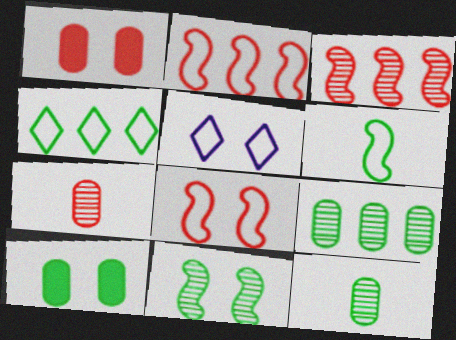[[1, 5, 11]]